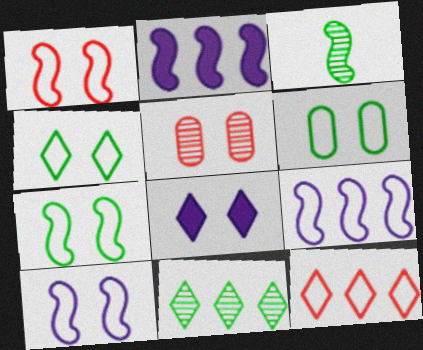[[1, 2, 3], 
[1, 7, 10], 
[4, 6, 7], 
[5, 7, 8]]